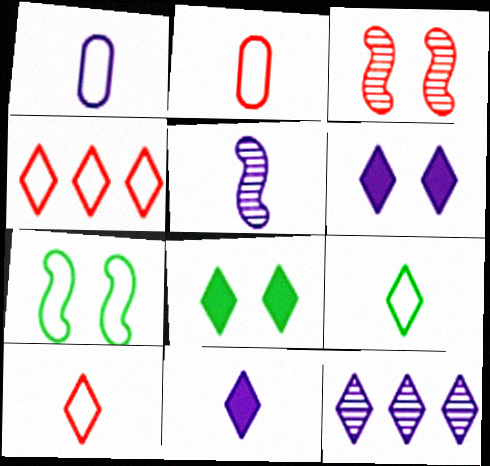[[1, 4, 7], 
[1, 5, 11], 
[8, 10, 12]]